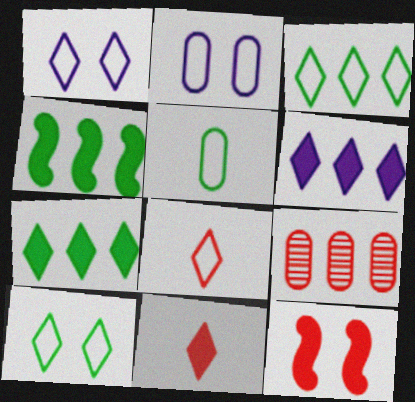[[1, 3, 8], 
[8, 9, 12]]